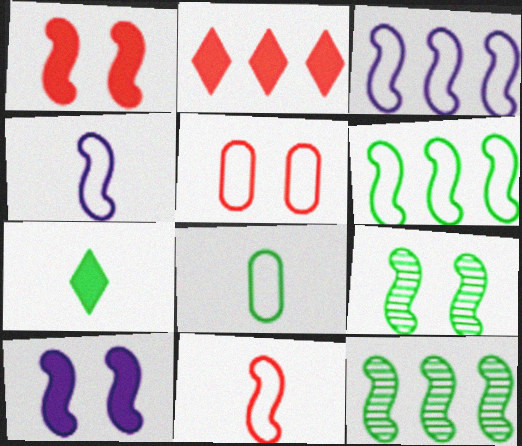[[1, 4, 12], 
[10, 11, 12]]